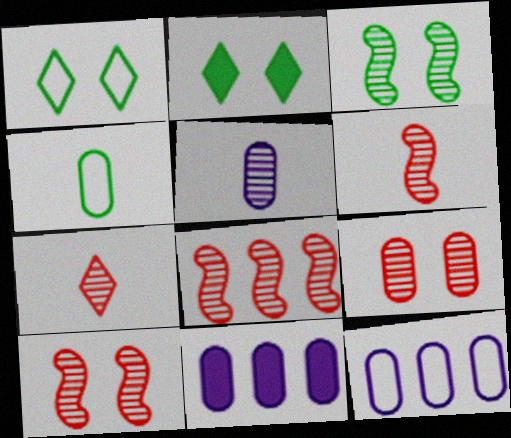[[1, 6, 11], 
[2, 6, 12], 
[4, 9, 11], 
[6, 8, 10], 
[7, 8, 9]]